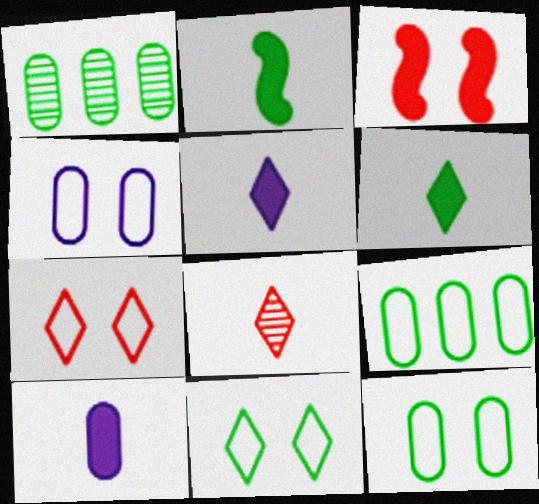[[1, 2, 11]]